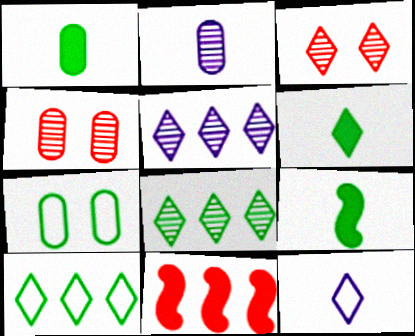[[1, 6, 9], 
[7, 8, 9]]